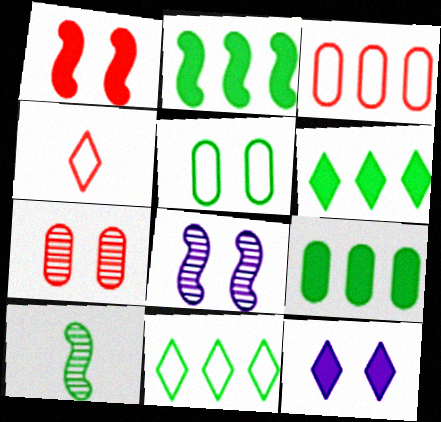[[2, 6, 9], 
[3, 10, 12], 
[4, 8, 9], 
[5, 6, 10]]